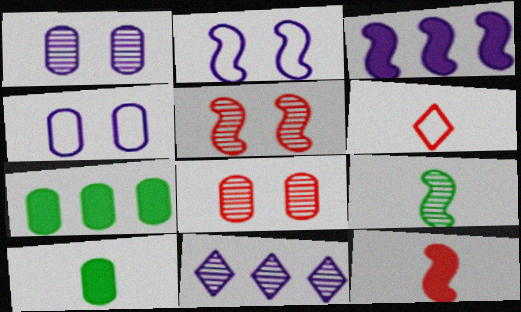[[8, 9, 11]]